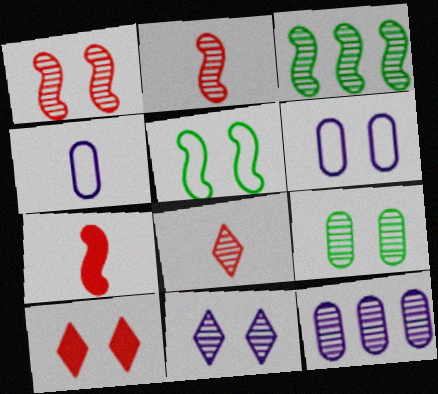[[1, 9, 11], 
[3, 4, 10]]